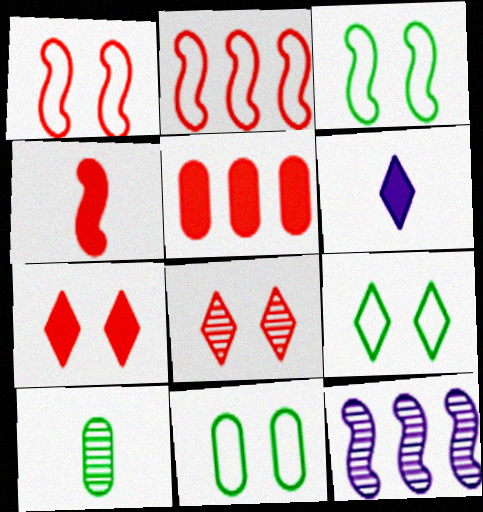[[3, 4, 12], 
[3, 9, 11], 
[4, 5, 7], 
[8, 10, 12]]